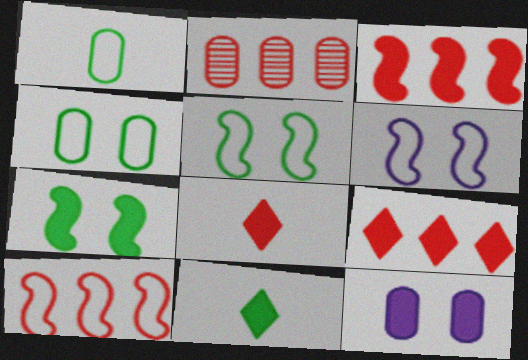[[1, 2, 12], 
[2, 6, 11], 
[2, 9, 10], 
[3, 11, 12]]